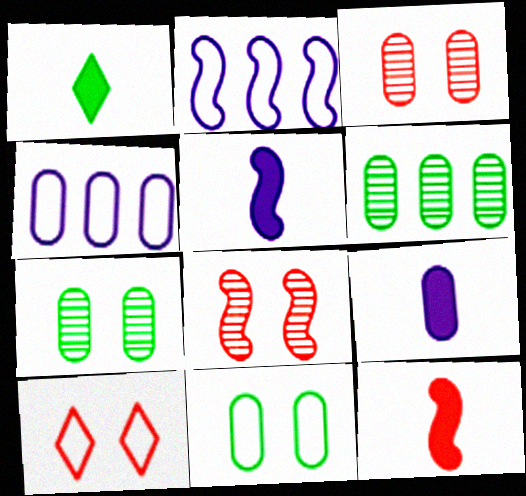[[1, 2, 3], 
[1, 4, 8], 
[1, 9, 12], 
[5, 6, 10]]